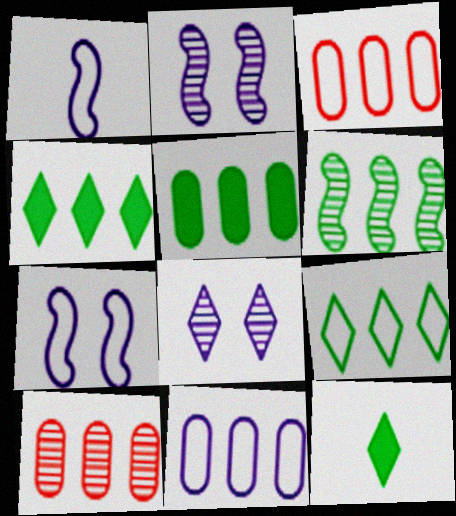[[2, 3, 12], 
[5, 6, 9], 
[5, 10, 11], 
[7, 10, 12]]